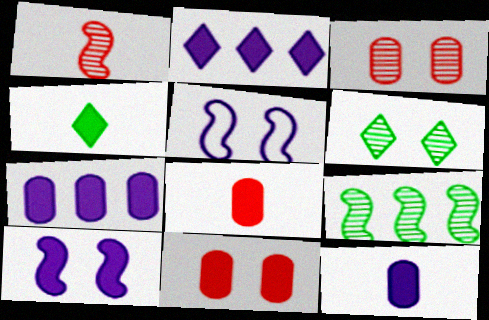[[2, 10, 12], 
[5, 6, 11]]